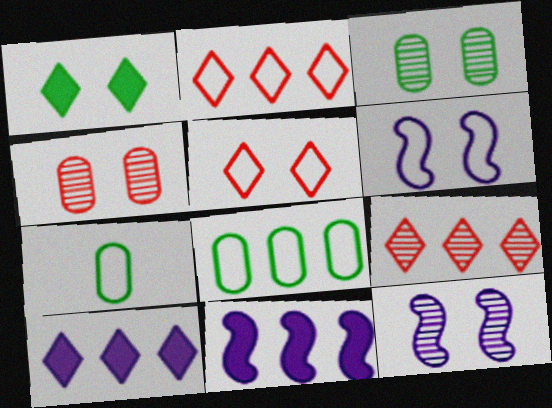[[1, 4, 6], 
[2, 6, 7], 
[8, 9, 11]]